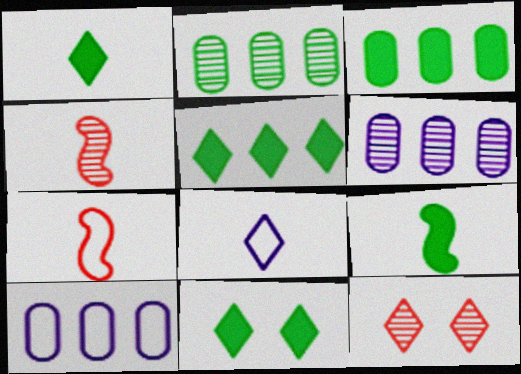[[1, 5, 11], 
[3, 9, 11], 
[4, 10, 11], 
[5, 8, 12], 
[6, 7, 11], 
[9, 10, 12]]